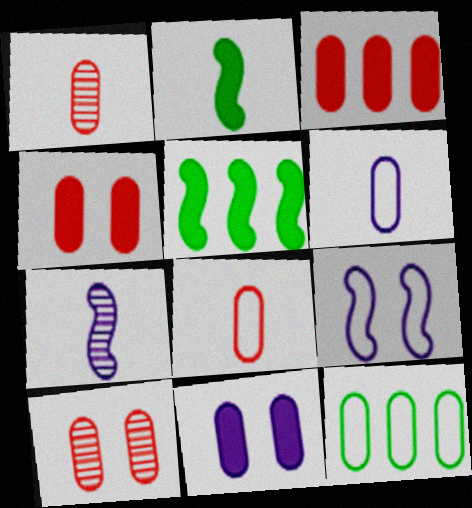[[1, 11, 12], 
[3, 8, 10]]